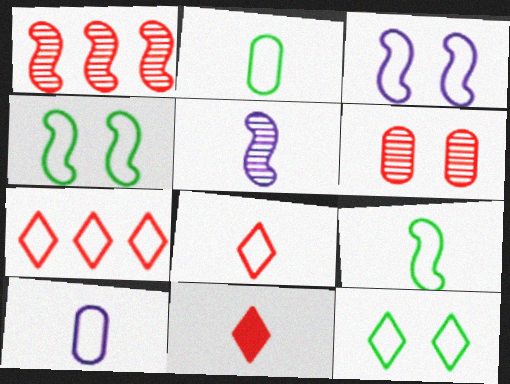[[2, 3, 7], 
[2, 5, 11], 
[4, 7, 10], 
[8, 9, 10]]